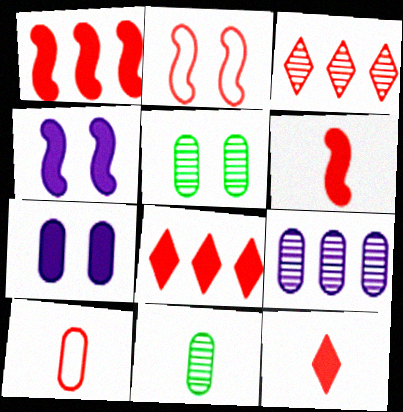[]